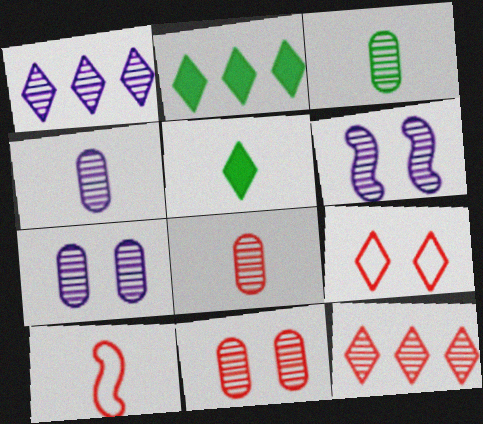[[1, 4, 6], 
[1, 5, 9], 
[2, 7, 10], 
[3, 4, 8], 
[3, 6, 12], 
[4, 5, 10]]